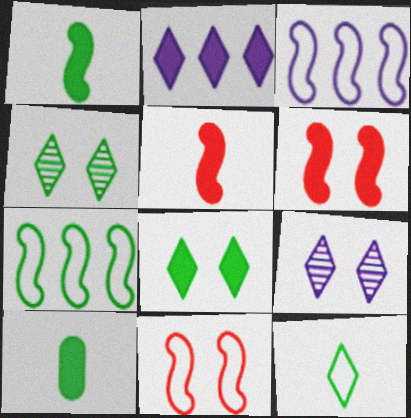[[2, 6, 10], 
[4, 7, 10]]